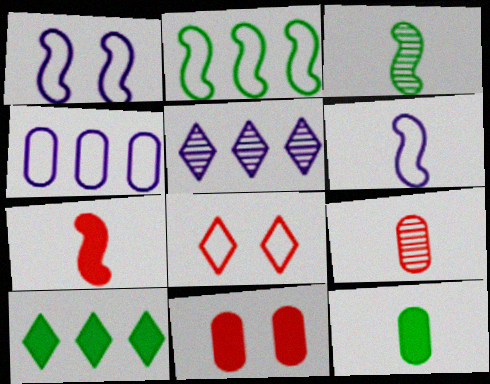[[1, 9, 10], 
[3, 6, 7]]